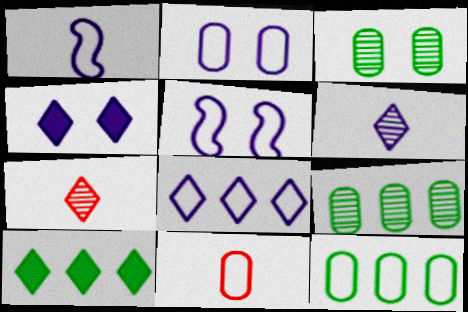[[1, 2, 8], 
[2, 11, 12], 
[4, 6, 8]]